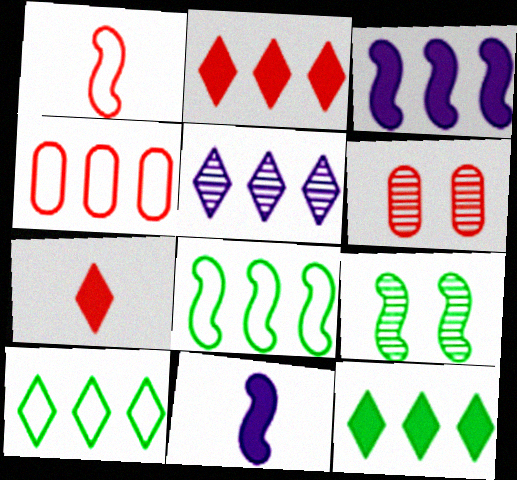[[1, 2, 6], 
[1, 3, 9], 
[2, 5, 10], 
[6, 10, 11]]